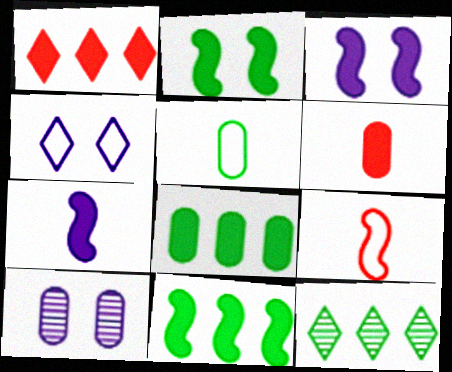[[2, 5, 12], 
[3, 4, 10]]